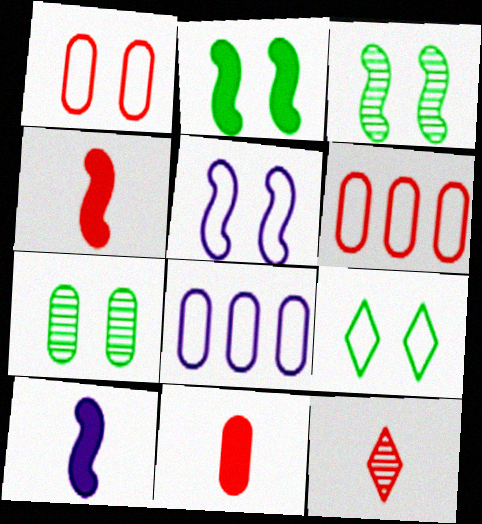[[1, 5, 9], 
[2, 7, 9], 
[2, 8, 12], 
[7, 8, 11]]